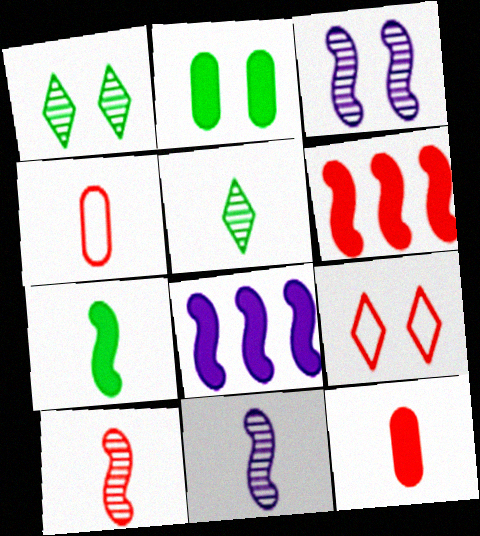[[1, 4, 8], 
[2, 3, 9]]